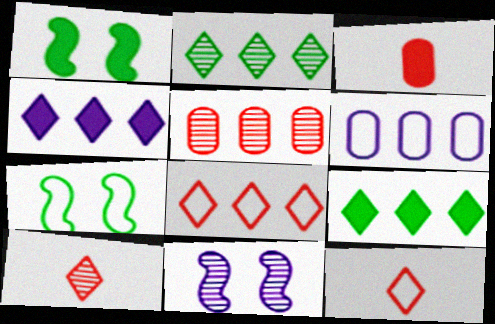[[1, 3, 4], 
[1, 6, 10], 
[2, 4, 8], 
[6, 7, 12]]